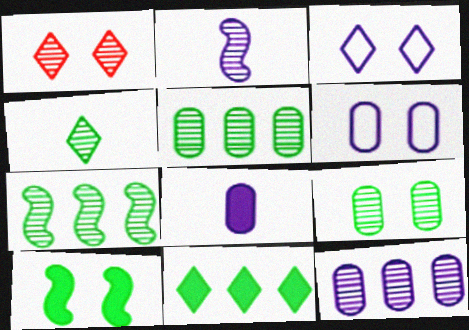[[1, 2, 5], 
[1, 6, 10], 
[4, 7, 9], 
[6, 8, 12]]